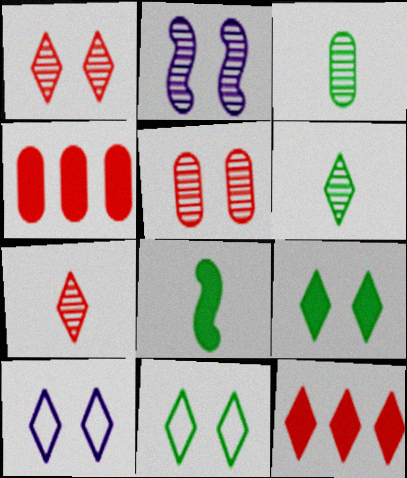[[1, 9, 10], 
[6, 10, 12]]